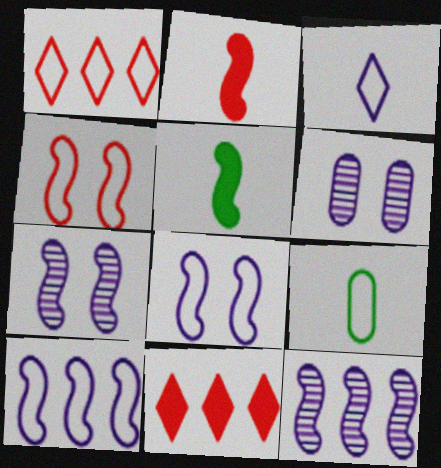[[1, 5, 6], 
[1, 8, 9], 
[4, 5, 12], 
[7, 9, 11]]